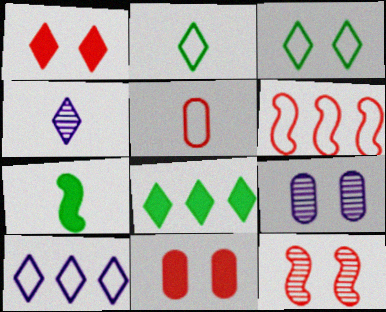[[4, 5, 7]]